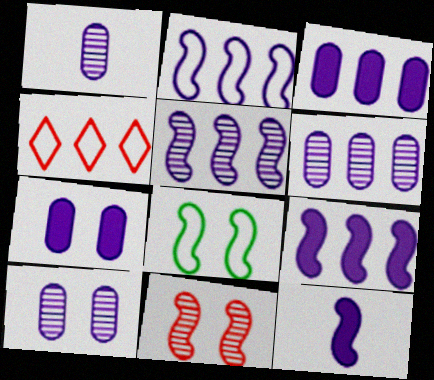[[1, 6, 10], 
[2, 5, 9]]